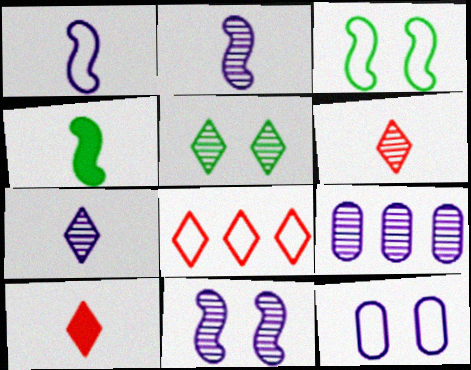[[3, 9, 10], 
[7, 9, 11]]